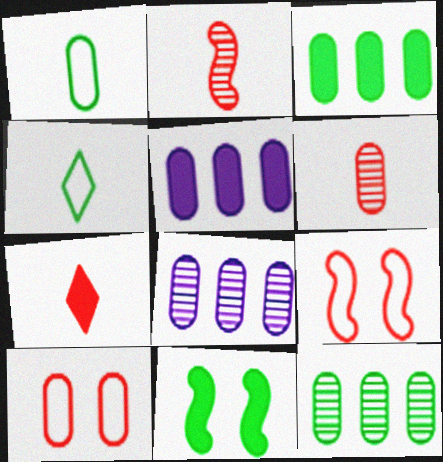[[4, 11, 12], 
[5, 7, 11]]